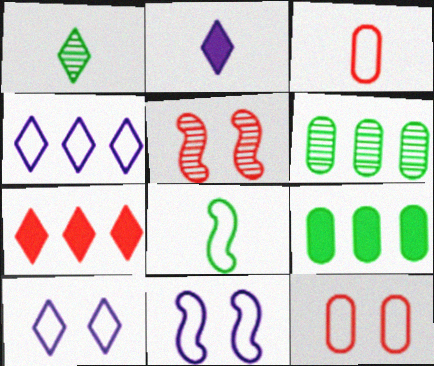[[1, 7, 10], 
[3, 5, 7], 
[4, 8, 12]]